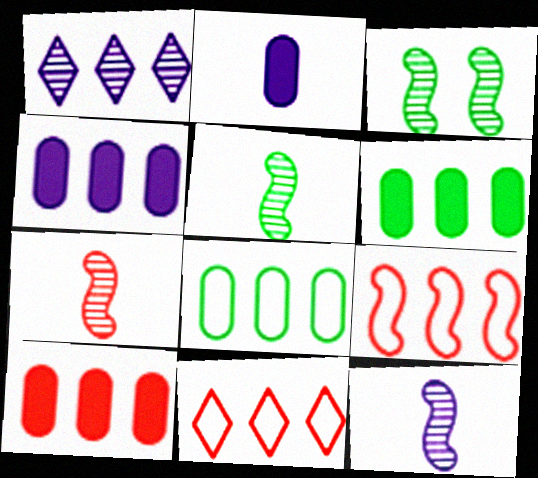[[1, 6, 9], 
[2, 3, 11], 
[4, 6, 10], 
[5, 7, 12]]